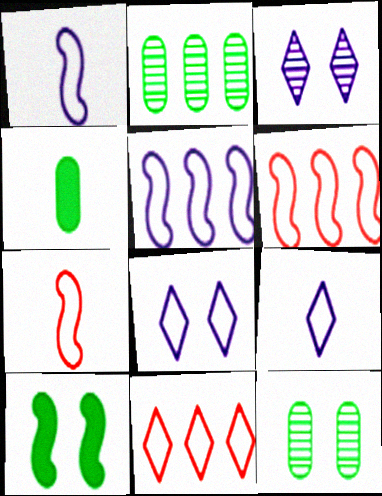[[3, 4, 6]]